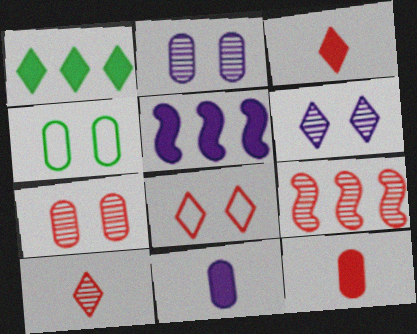[[4, 5, 10], 
[7, 9, 10], 
[8, 9, 12]]